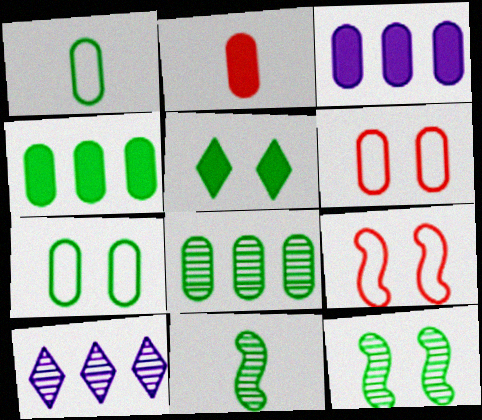[[5, 7, 12]]